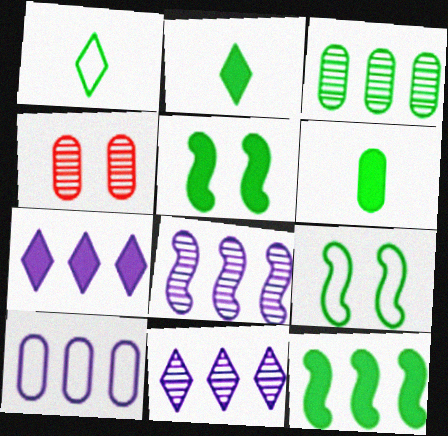[[1, 3, 5], 
[2, 3, 9], 
[4, 6, 10], 
[7, 8, 10]]